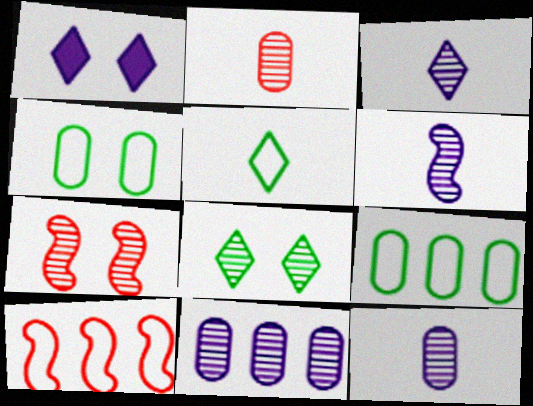[[1, 4, 7], 
[3, 6, 12]]